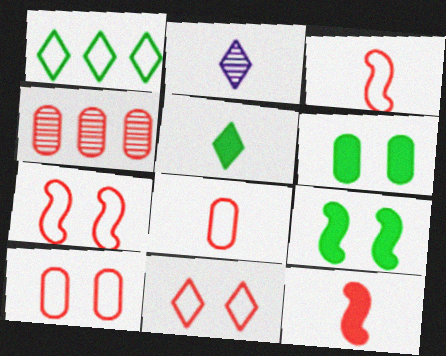[[4, 11, 12], 
[7, 10, 11]]